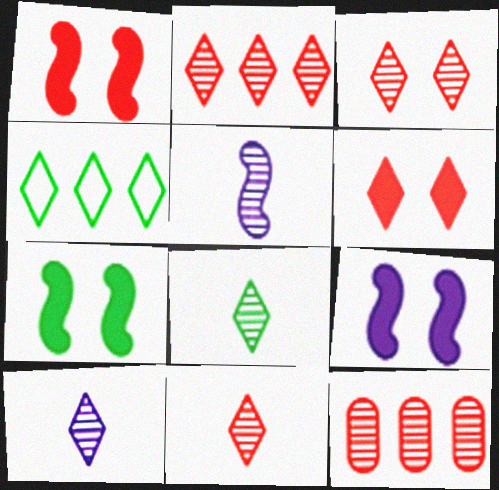[[1, 7, 9], 
[2, 3, 11], 
[4, 6, 10], 
[8, 10, 11]]